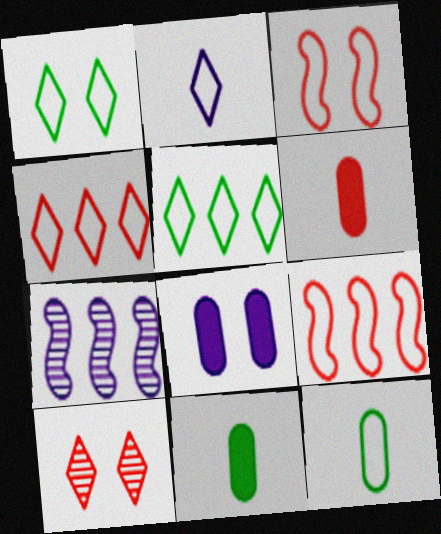[[1, 2, 4], 
[1, 6, 7], 
[2, 7, 8], 
[6, 9, 10]]